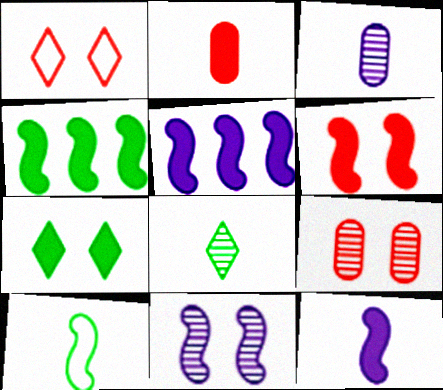[[1, 3, 4], 
[1, 6, 9], 
[2, 5, 7], 
[4, 6, 12]]